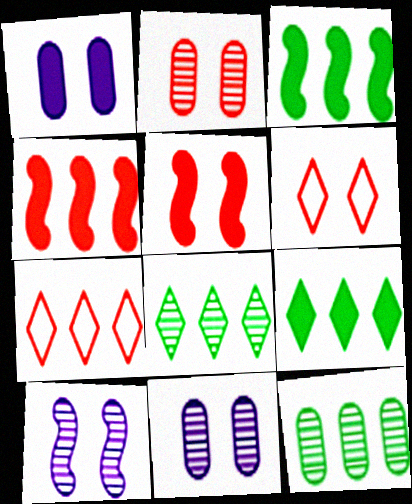[[2, 5, 6]]